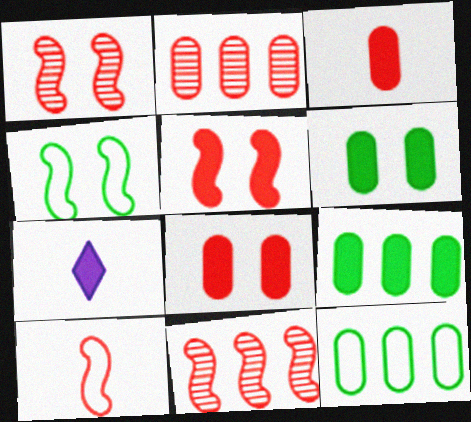[[1, 7, 12], 
[2, 4, 7], 
[5, 7, 9], 
[5, 10, 11]]